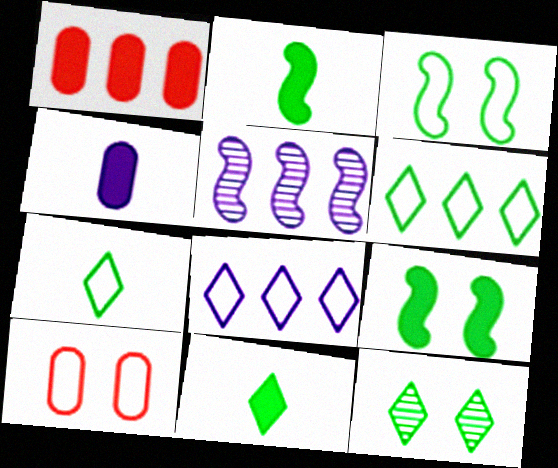[[1, 5, 6], 
[5, 10, 11], 
[6, 11, 12]]